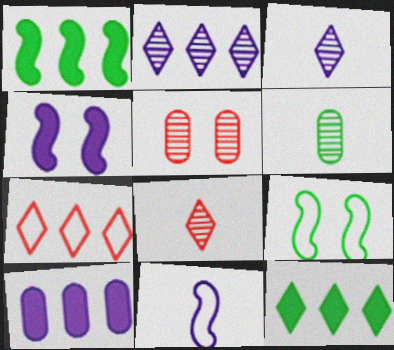[[2, 7, 12], 
[4, 6, 7], 
[5, 11, 12], 
[6, 9, 12], 
[8, 9, 10]]